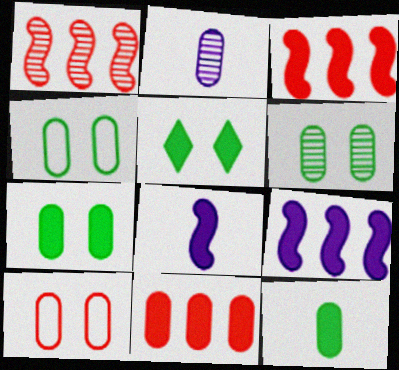[[2, 4, 11], 
[4, 6, 7], 
[5, 8, 11]]